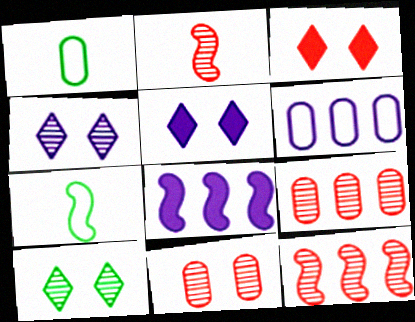[[1, 5, 12], 
[5, 7, 9]]